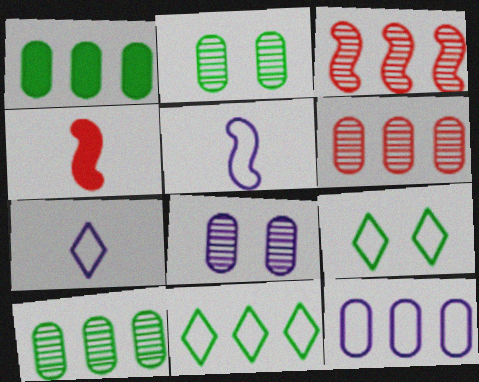[[1, 6, 12], 
[4, 8, 11]]